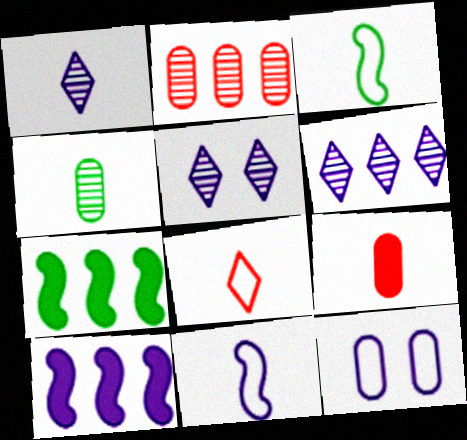[[1, 3, 9], 
[1, 5, 6], 
[1, 10, 12]]